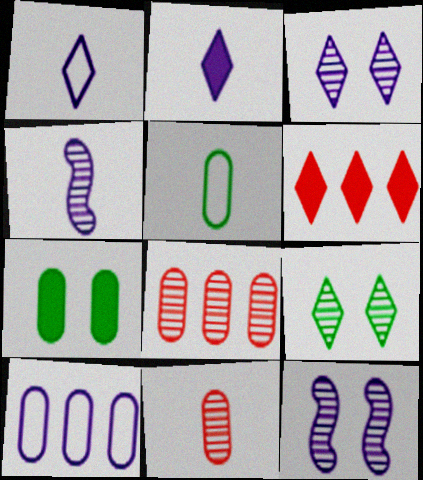[[1, 6, 9], 
[2, 10, 12], 
[4, 8, 9], 
[5, 6, 12], 
[7, 10, 11]]